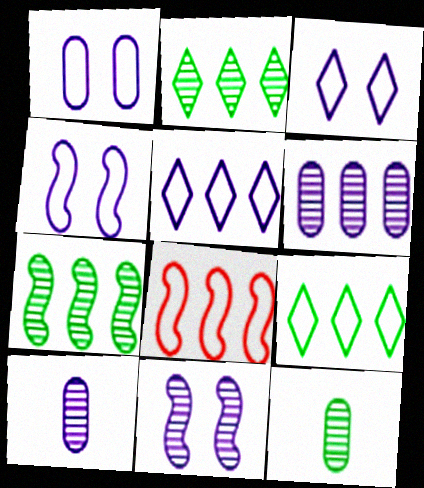[[1, 3, 4]]